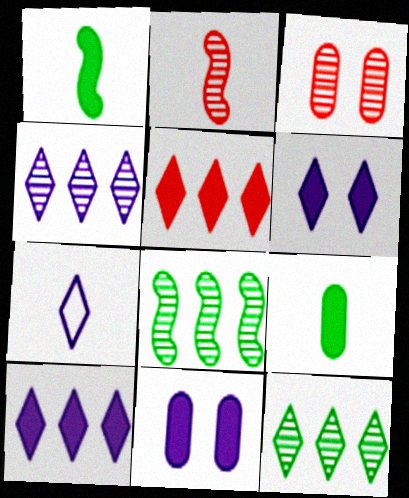[[1, 5, 11], 
[2, 7, 9], 
[4, 6, 7]]